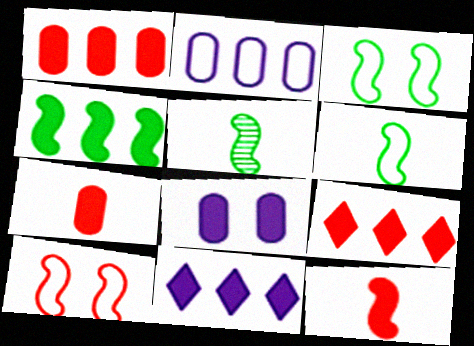[[1, 4, 11], 
[3, 4, 5]]